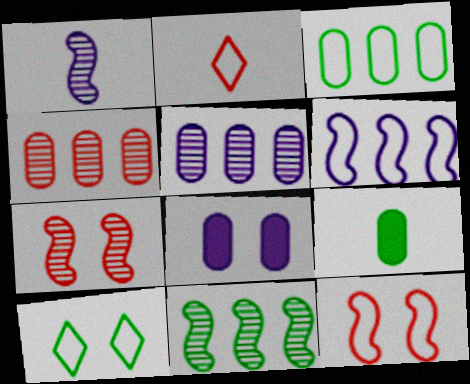[[1, 2, 9], 
[1, 7, 11], 
[2, 8, 11], 
[7, 8, 10], 
[9, 10, 11]]